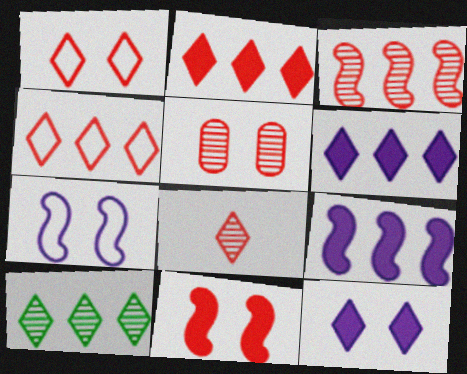[[1, 2, 8], 
[1, 5, 11], 
[3, 5, 8], 
[4, 6, 10]]